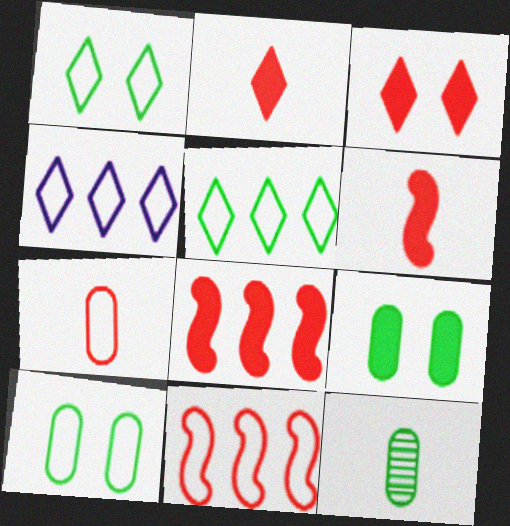[]